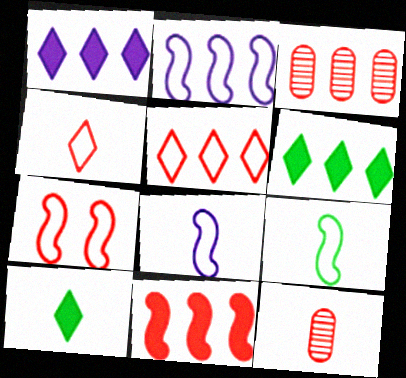[[2, 3, 6], 
[2, 7, 9], 
[3, 5, 11], 
[8, 10, 12]]